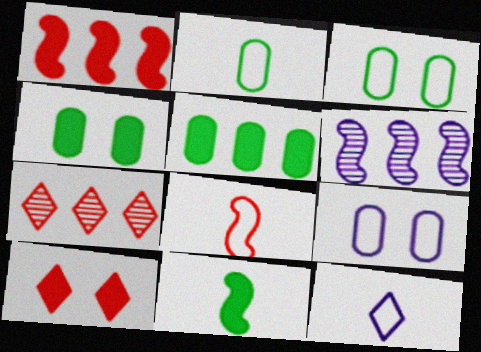[[2, 6, 10], 
[2, 8, 12], 
[7, 9, 11]]